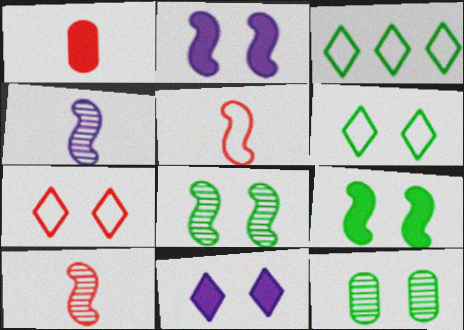[[2, 7, 12], 
[6, 9, 12]]